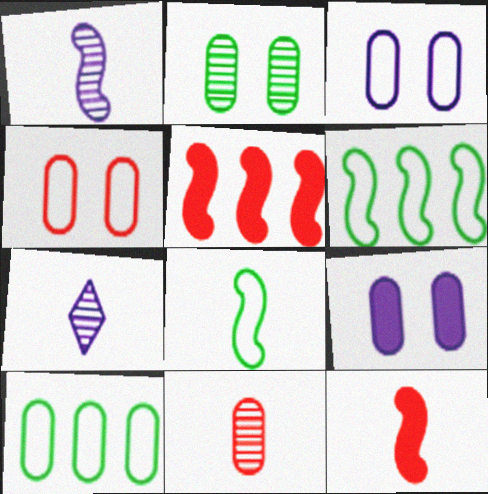[[1, 8, 12], 
[2, 4, 9], 
[9, 10, 11]]